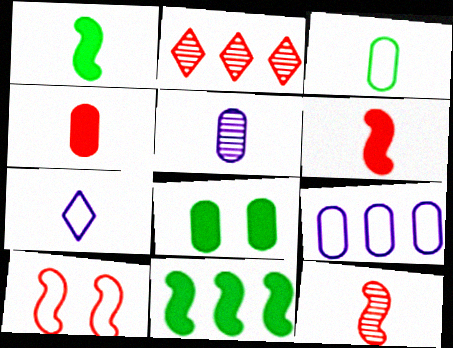[[2, 4, 10], 
[2, 9, 11], 
[3, 4, 5]]